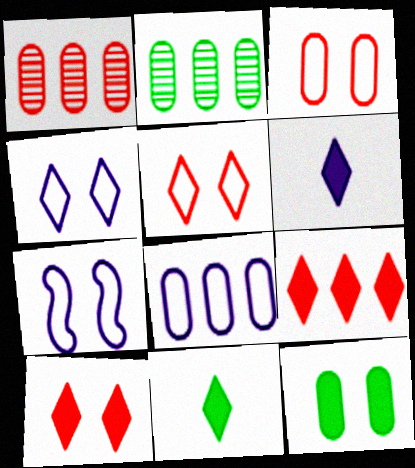[[1, 7, 11]]